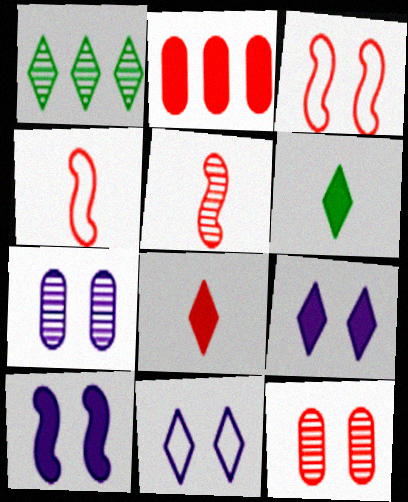[[1, 5, 7], 
[1, 8, 11], 
[2, 6, 10], 
[7, 10, 11]]